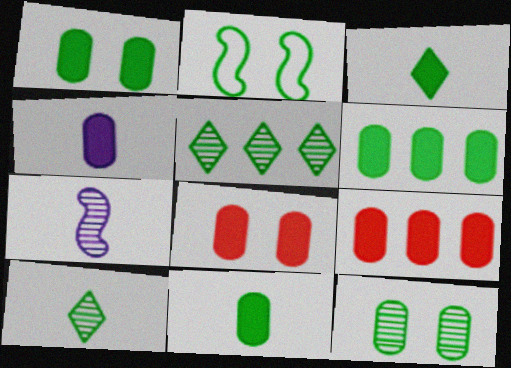[[1, 4, 9], 
[1, 6, 11], 
[2, 5, 11], 
[2, 6, 10], 
[4, 6, 8]]